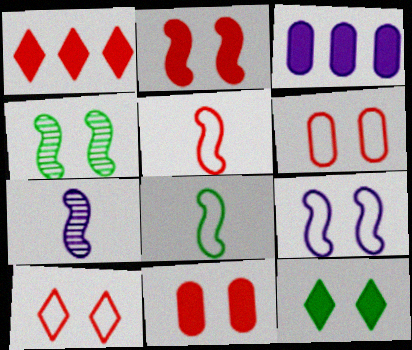[[2, 4, 9]]